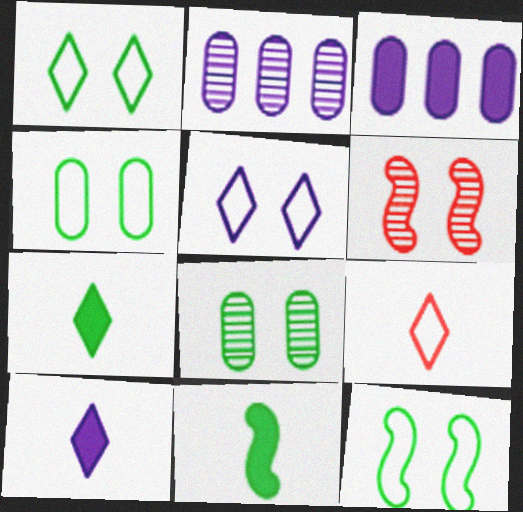[[1, 4, 12]]